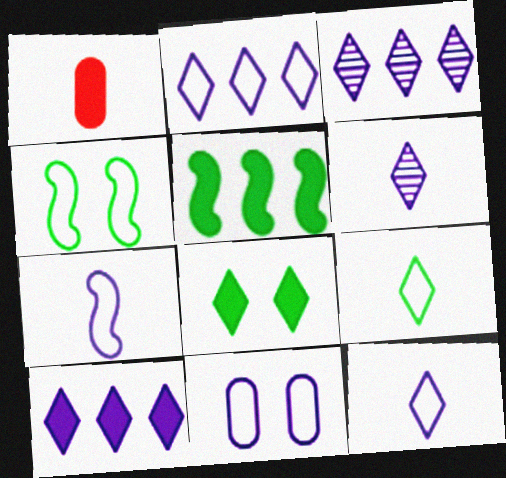[[1, 3, 4], 
[2, 3, 10], 
[2, 7, 11]]